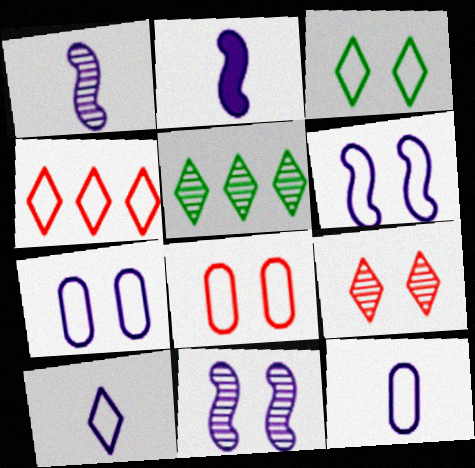[[2, 5, 8], 
[3, 4, 10], 
[3, 6, 8]]